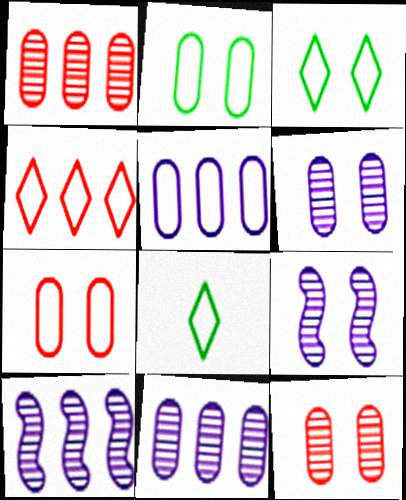[]